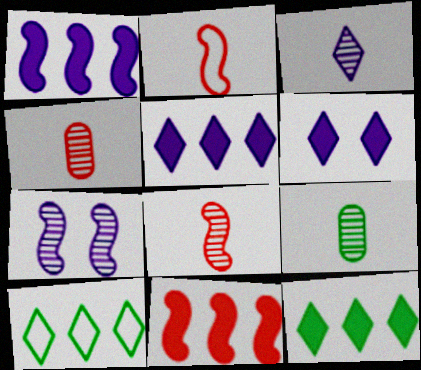[[3, 8, 9]]